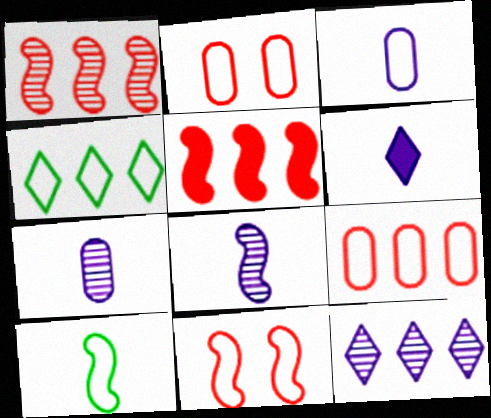[[3, 4, 11], 
[3, 6, 8]]